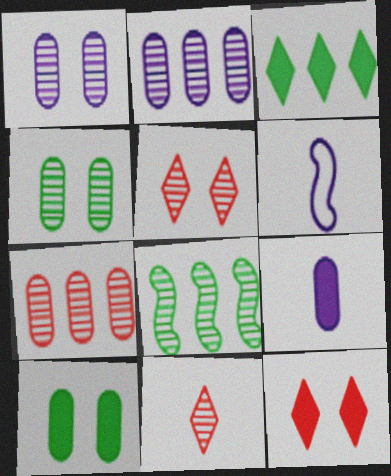[[1, 8, 11]]